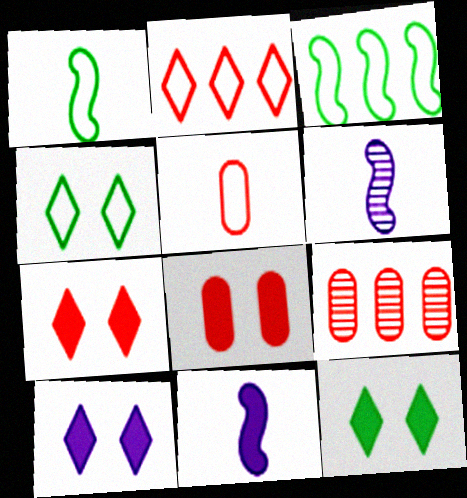[[1, 9, 10], 
[4, 9, 11], 
[5, 8, 9], 
[7, 10, 12]]